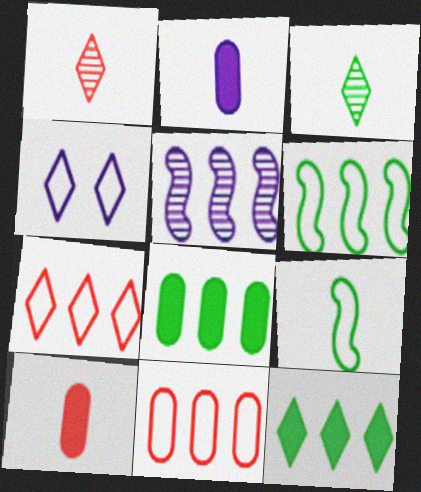[[1, 2, 9], 
[1, 4, 12], 
[2, 4, 5], 
[4, 9, 11], 
[5, 7, 8], 
[5, 11, 12]]